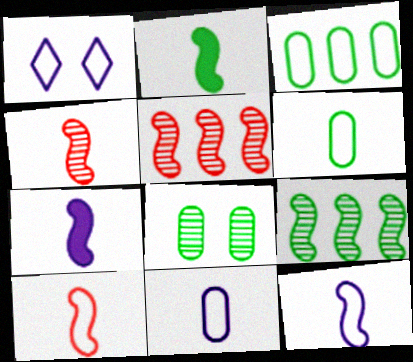[[1, 3, 10], 
[2, 4, 12]]